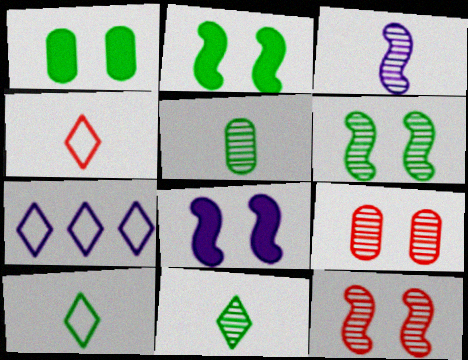[]